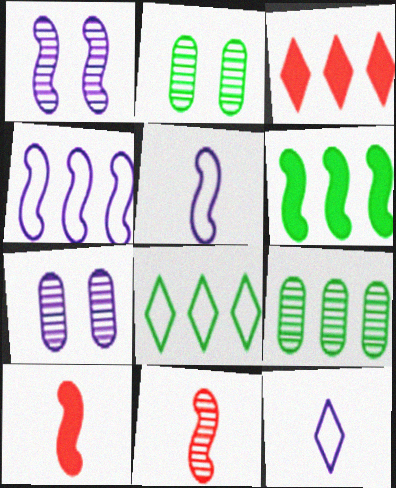[[2, 3, 5], 
[3, 4, 9], 
[6, 8, 9], 
[7, 8, 10]]